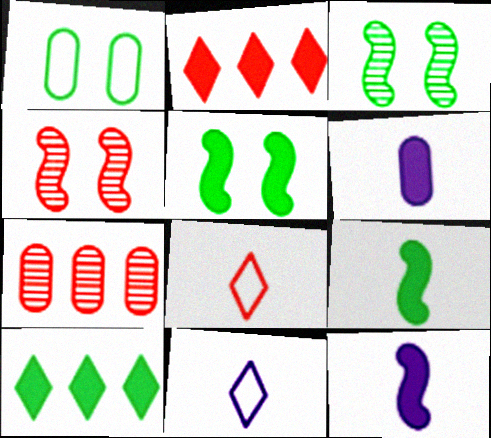[[1, 6, 7], 
[2, 5, 6], 
[5, 7, 11]]